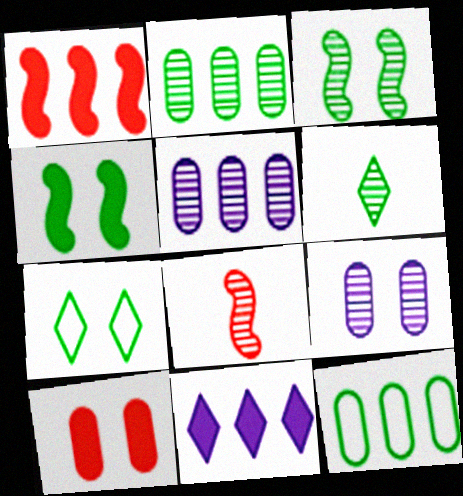[[2, 3, 6], 
[4, 6, 12]]